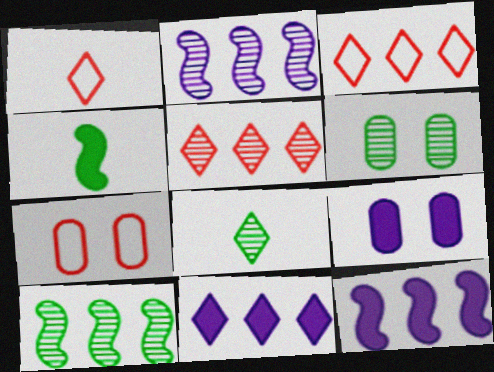[[1, 6, 12], 
[1, 9, 10], 
[6, 7, 9], 
[6, 8, 10], 
[7, 8, 12]]